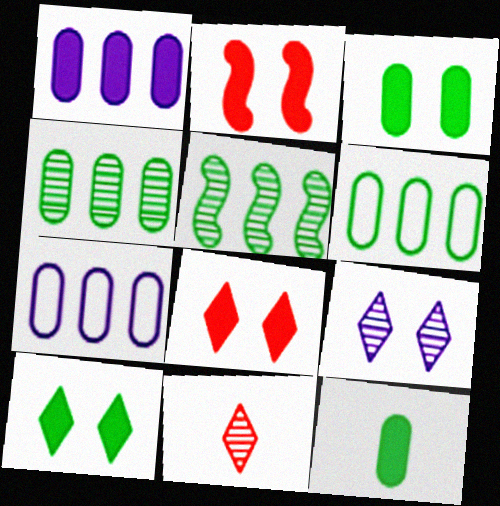[]